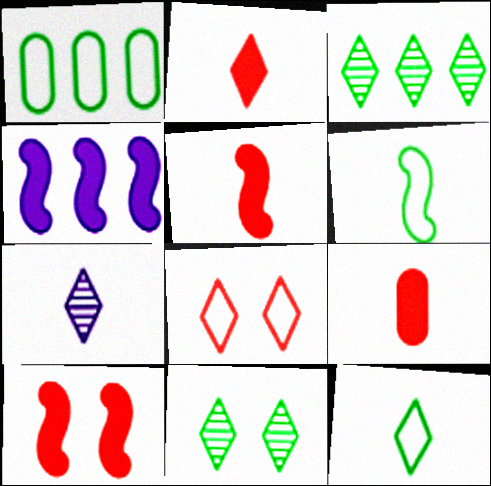[[1, 7, 10], 
[2, 5, 9], 
[2, 7, 12], 
[6, 7, 9]]